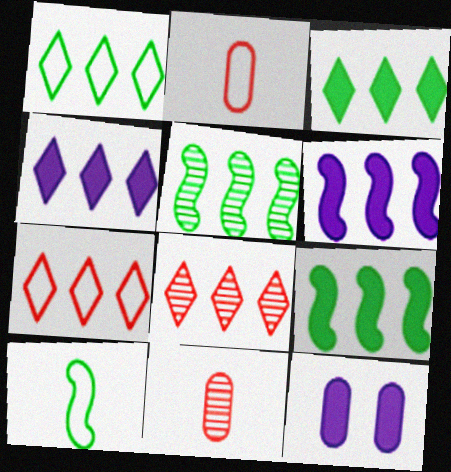[[1, 4, 8], 
[8, 10, 12]]